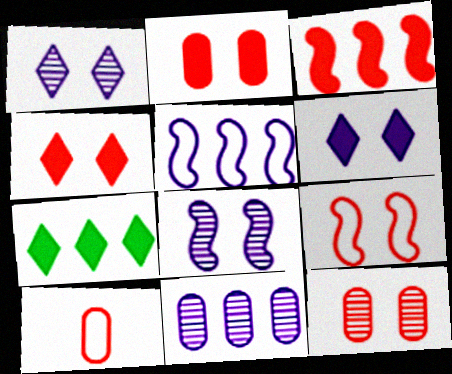[[4, 9, 12], 
[7, 8, 10]]